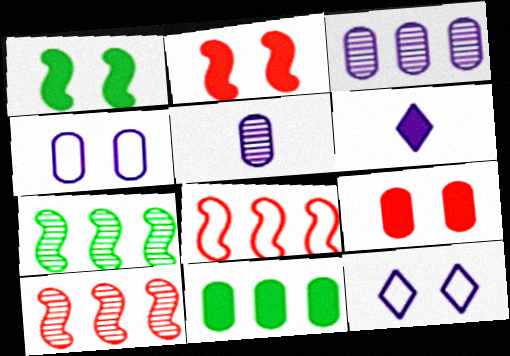[[2, 6, 11]]